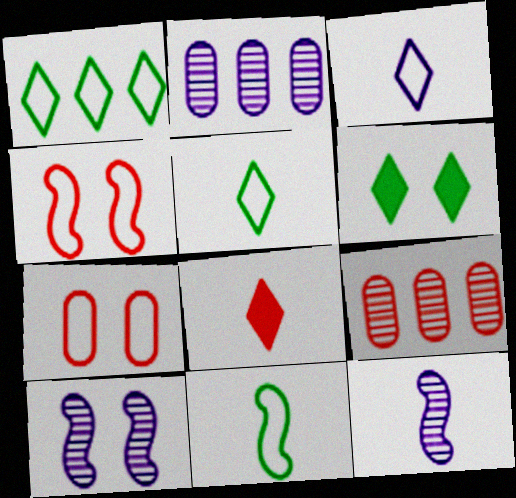[[4, 8, 9], 
[6, 7, 10]]